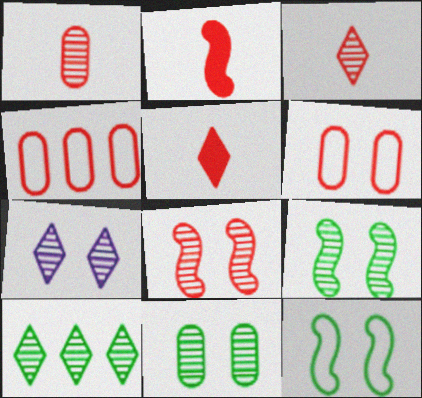[[3, 7, 10], 
[4, 5, 8], 
[7, 8, 11]]